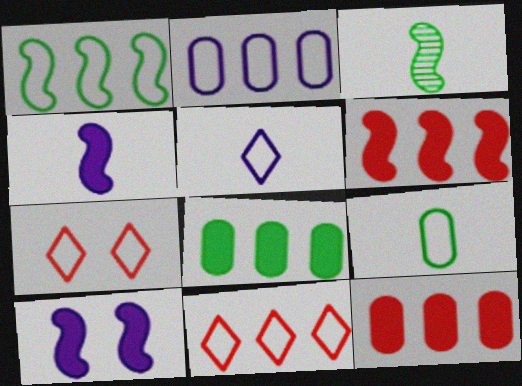[[1, 2, 11]]